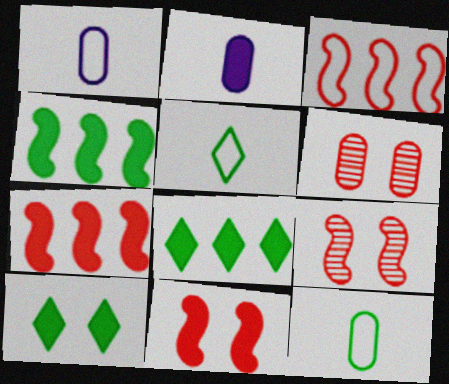[[1, 8, 9], 
[2, 7, 10], 
[2, 8, 11]]